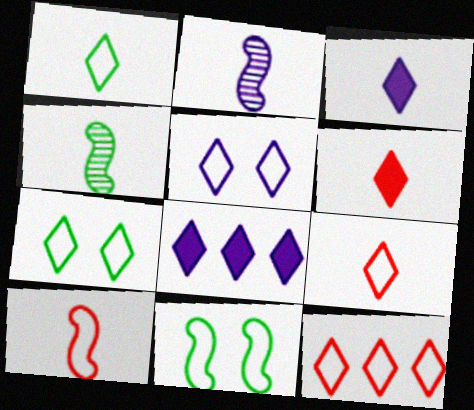[[1, 5, 12]]